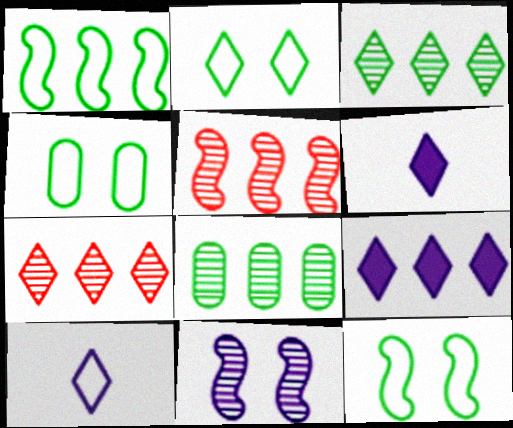[[2, 4, 12], 
[2, 6, 7], 
[4, 5, 6]]